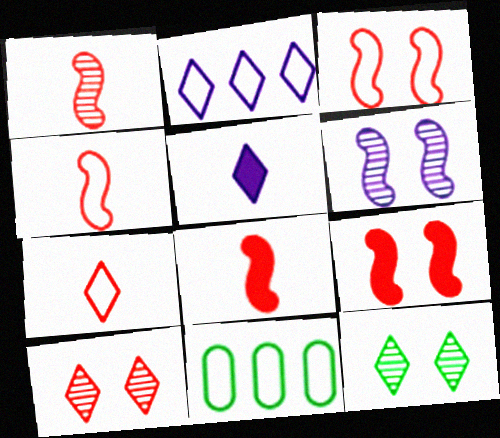[[1, 4, 8]]